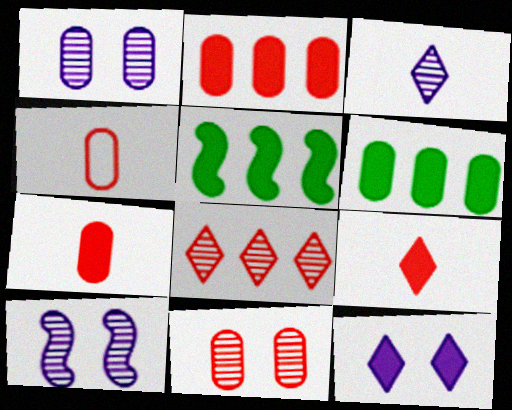[[1, 4, 6], 
[2, 4, 11], 
[5, 7, 12]]